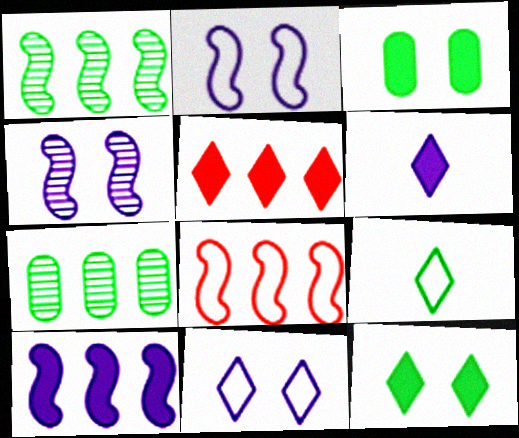[[1, 3, 9], 
[1, 8, 10], 
[5, 6, 12]]